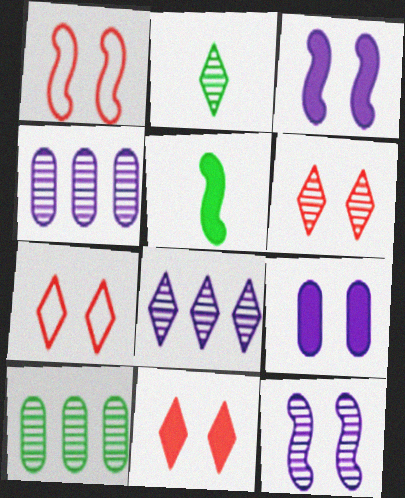[[2, 6, 8], 
[4, 5, 7], 
[6, 7, 11]]